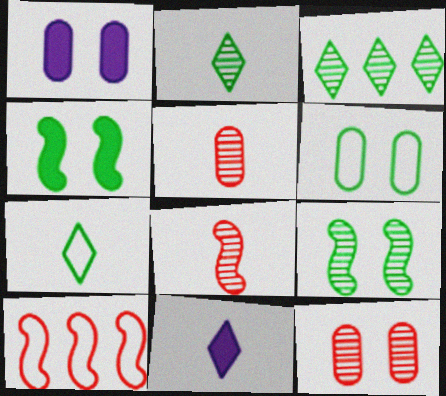[[1, 2, 10], 
[1, 6, 12]]